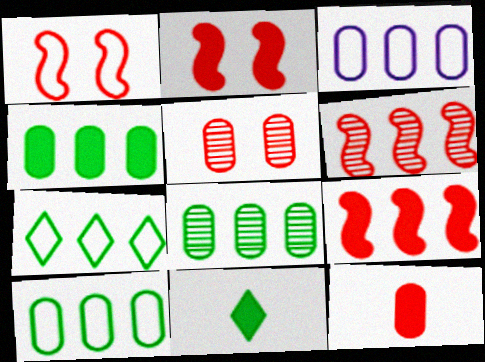[[4, 8, 10]]